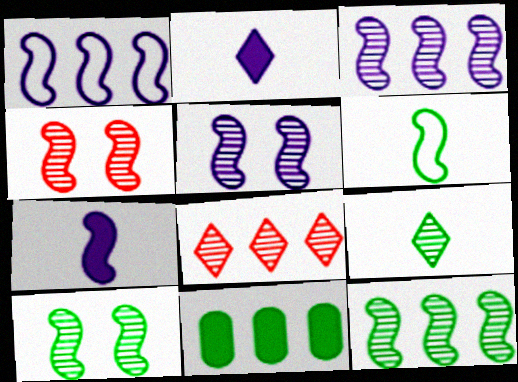[[1, 5, 7], 
[1, 8, 11], 
[4, 5, 10]]